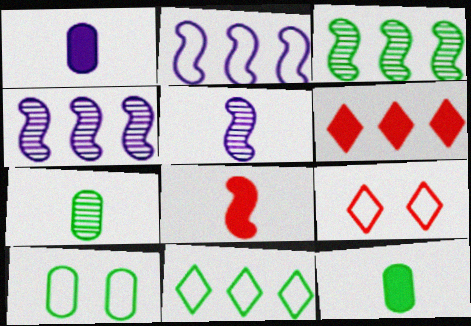[[1, 3, 9], 
[4, 9, 12], 
[5, 6, 10]]